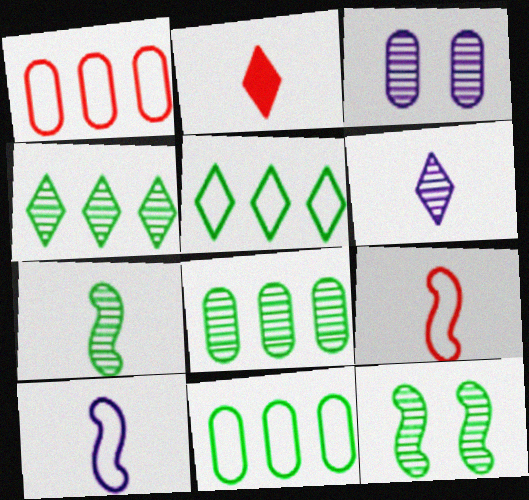[]